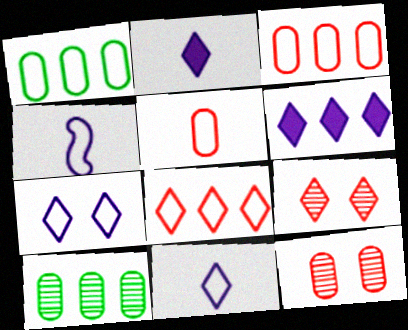[]